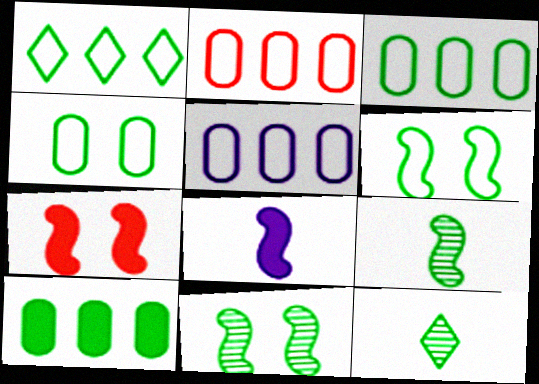[[2, 3, 5], 
[5, 7, 12], 
[6, 10, 12]]